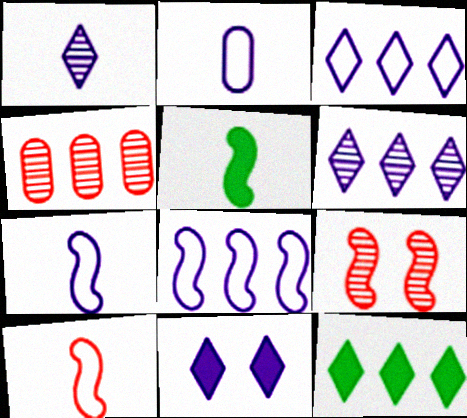[[1, 3, 11], 
[2, 9, 12], 
[4, 8, 12], 
[5, 8, 9]]